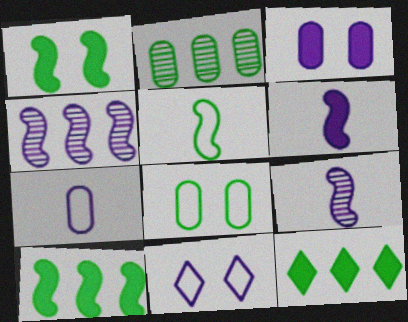[]